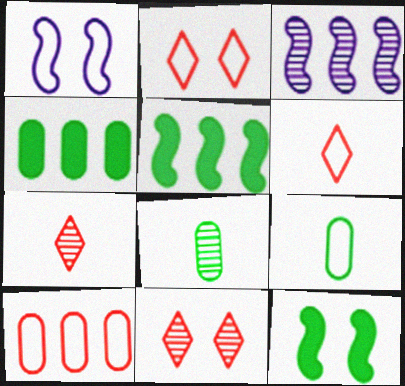[[1, 4, 7], 
[3, 8, 11]]